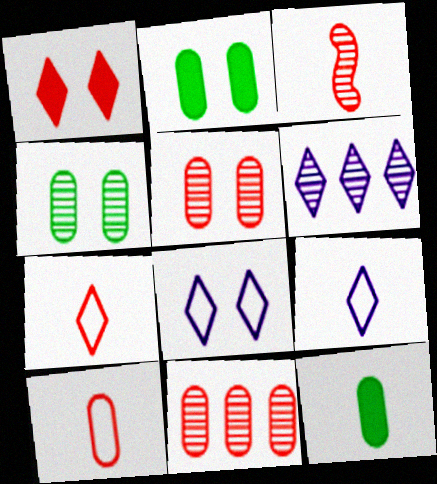[[3, 4, 6], 
[3, 9, 12]]